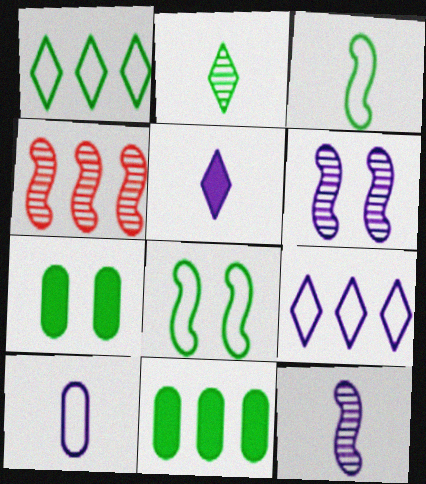[[2, 8, 11], 
[4, 9, 11], 
[5, 10, 12]]